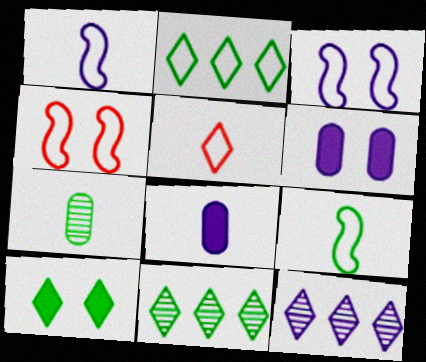[[1, 6, 12], 
[3, 8, 12], 
[4, 8, 11], 
[5, 10, 12]]